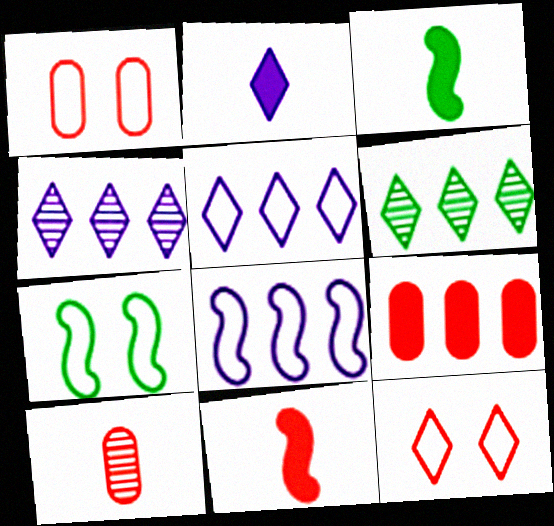[[1, 3, 4], 
[1, 9, 10], 
[2, 6, 12], 
[6, 8, 9]]